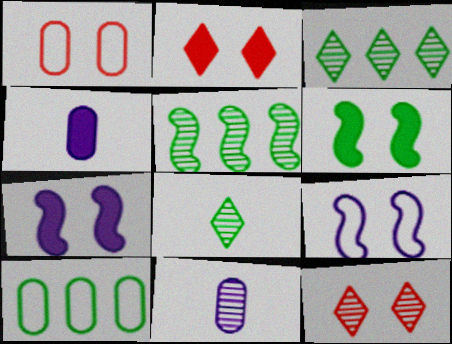[[5, 11, 12], 
[6, 8, 10]]